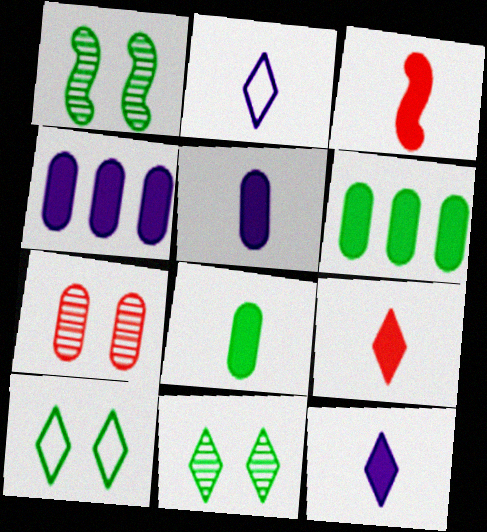[[3, 8, 12]]